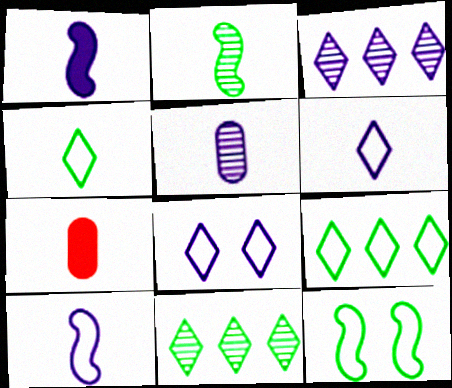[[1, 5, 6], 
[2, 6, 7], 
[3, 7, 12]]